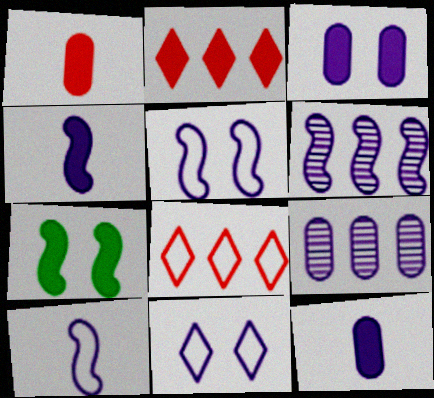[[2, 7, 12], 
[4, 5, 6], 
[4, 9, 11], 
[6, 11, 12]]